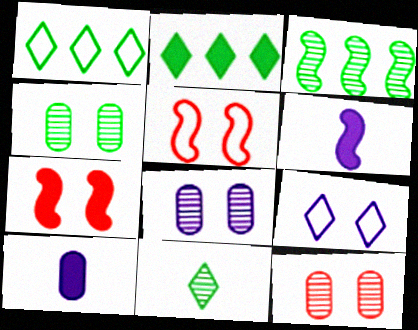[[1, 6, 12], 
[2, 7, 10], 
[3, 4, 11], 
[3, 5, 6], 
[4, 7, 9], 
[4, 8, 12]]